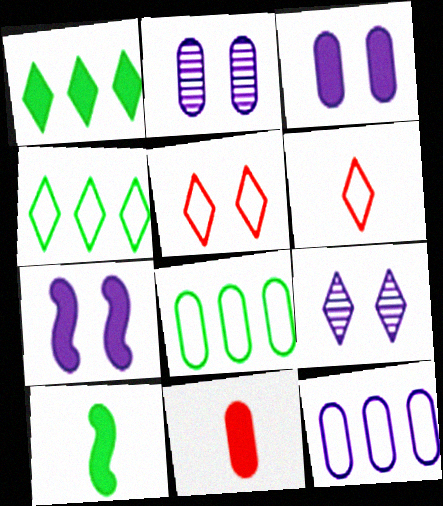[[1, 6, 9], 
[1, 7, 11], 
[2, 8, 11]]